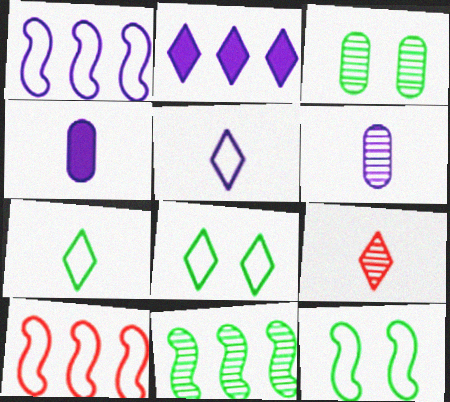[[2, 8, 9]]